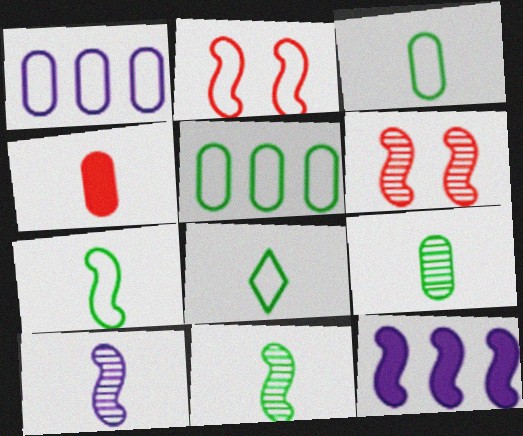[[1, 2, 8], 
[2, 11, 12], 
[3, 7, 8], 
[4, 8, 10], 
[6, 7, 12]]